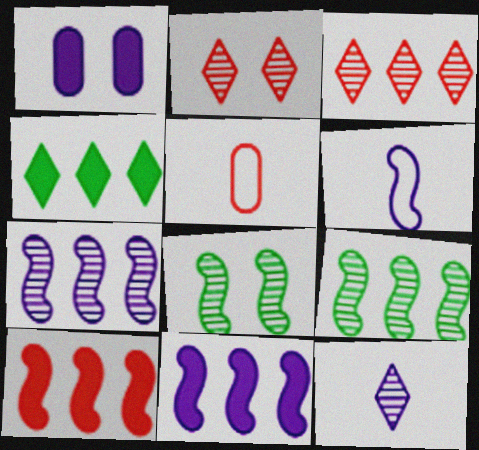[[2, 5, 10], 
[6, 8, 10]]